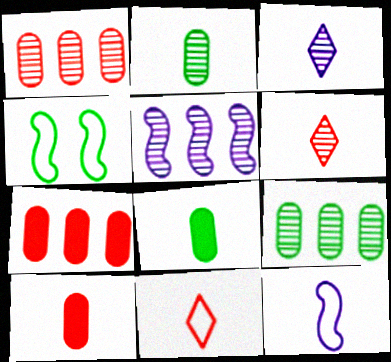[[3, 4, 7], 
[6, 8, 12]]